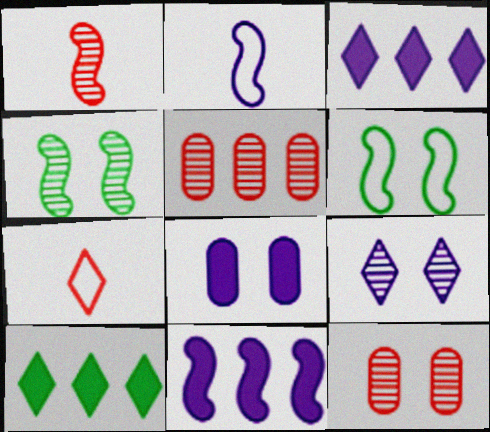[[1, 6, 11], 
[2, 10, 12], 
[4, 9, 12], 
[7, 9, 10]]